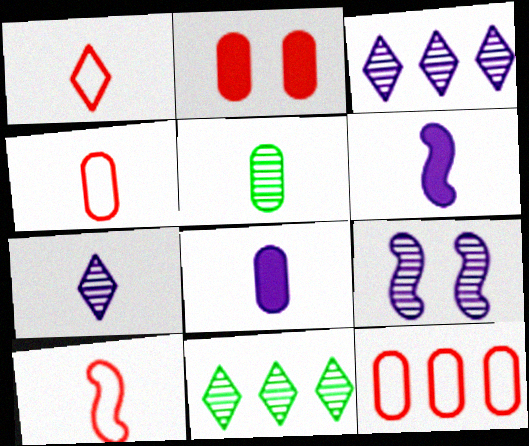[[1, 4, 10], 
[1, 5, 6], 
[4, 5, 8]]